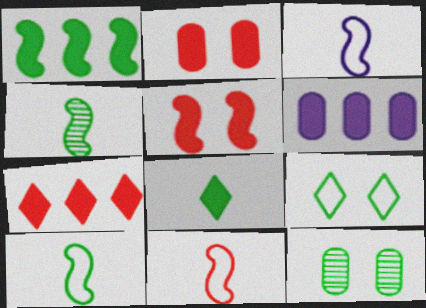[[1, 6, 7], 
[3, 7, 12], 
[3, 10, 11], 
[5, 6, 8]]